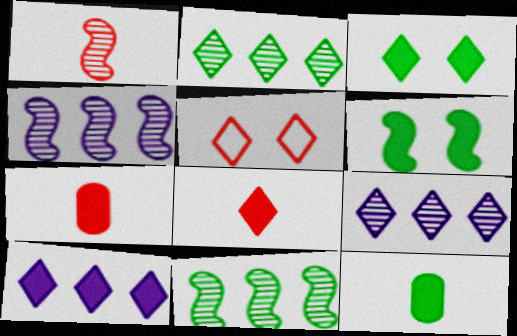[[3, 8, 10], 
[4, 5, 12], 
[6, 7, 10]]